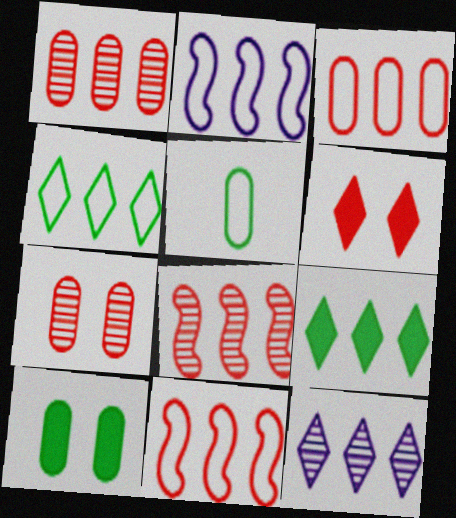[[1, 2, 9], 
[2, 3, 4]]